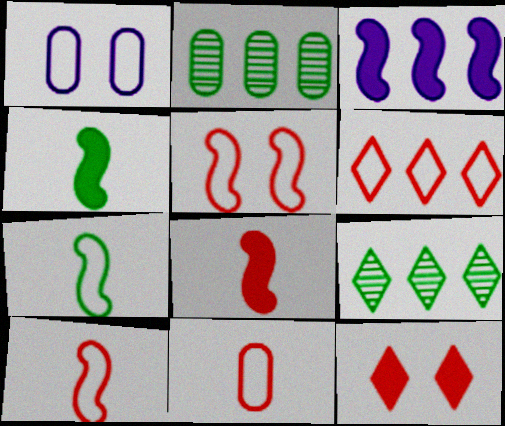[[1, 6, 7], 
[1, 8, 9], 
[2, 3, 6], 
[5, 6, 11]]